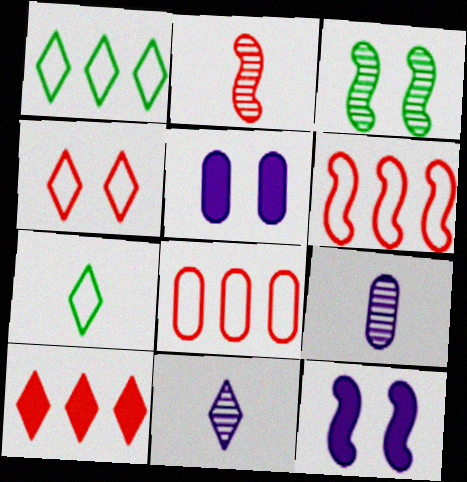[[1, 2, 5], 
[3, 4, 5]]